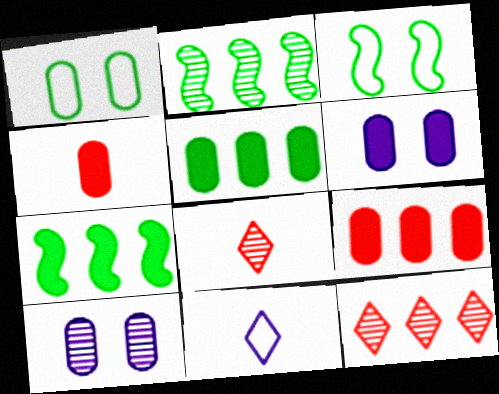[[2, 8, 10], 
[4, 5, 6]]